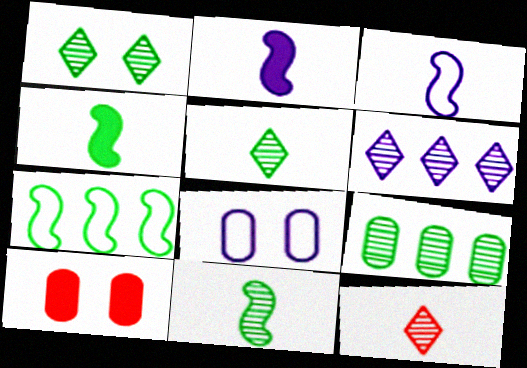[[1, 6, 12], 
[1, 9, 11], 
[2, 6, 8]]